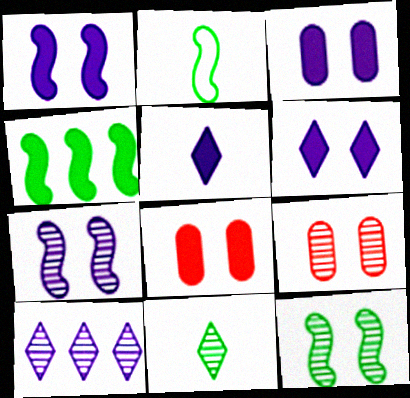[[1, 3, 6], 
[2, 4, 12], 
[2, 8, 10], 
[4, 5, 8]]